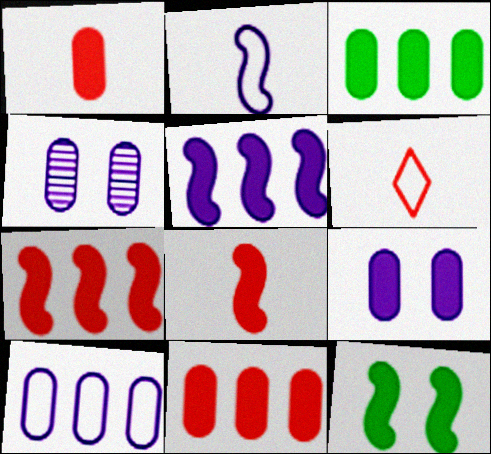[[1, 3, 9], 
[5, 8, 12]]